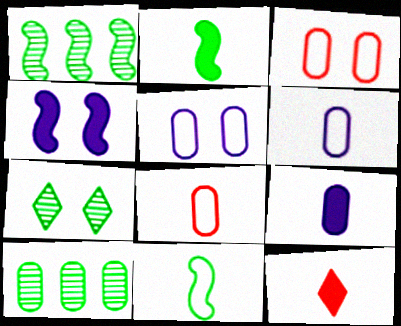[[1, 5, 12], 
[2, 9, 12], 
[3, 4, 7], 
[3, 9, 10]]